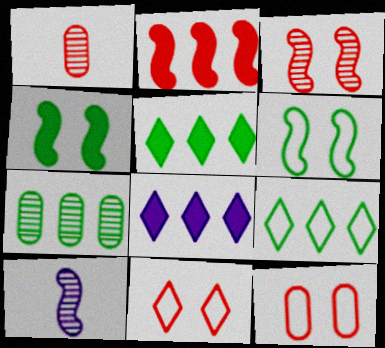[[1, 2, 11], 
[1, 6, 8], 
[2, 6, 10], 
[5, 10, 12]]